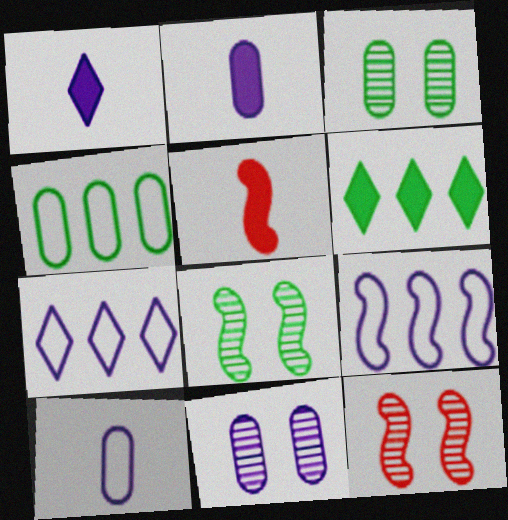[[1, 4, 12], 
[1, 9, 11], 
[3, 5, 7], 
[5, 8, 9], 
[6, 10, 12]]